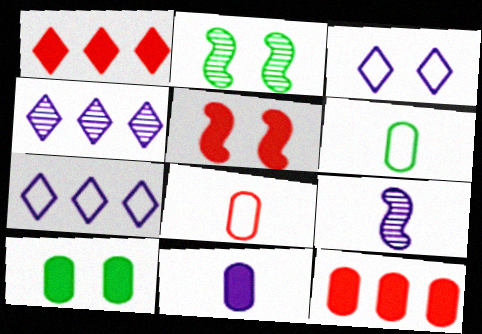[[4, 5, 6], 
[10, 11, 12]]